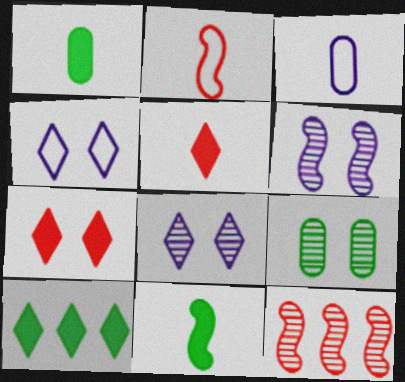[[1, 4, 12]]